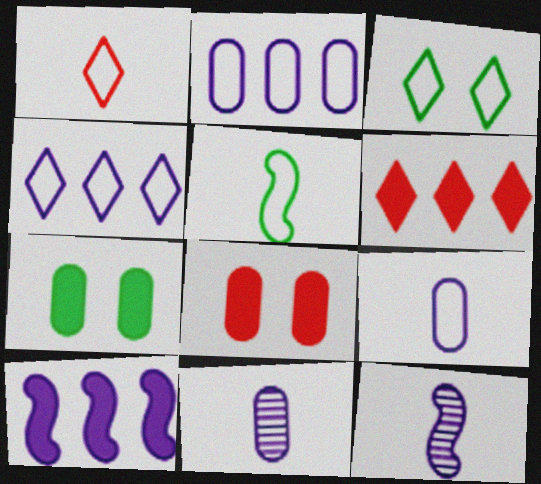[[1, 3, 4], 
[1, 5, 9]]